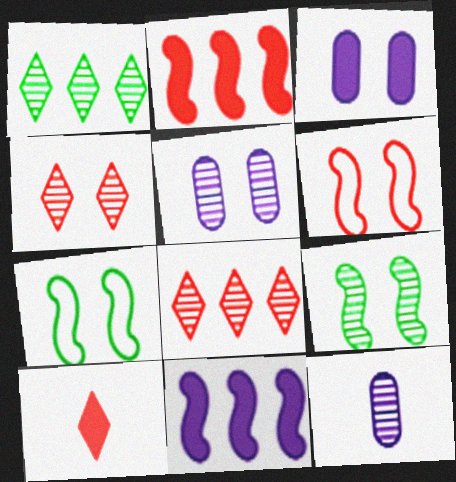[[3, 4, 7], 
[4, 5, 9], 
[8, 9, 12]]